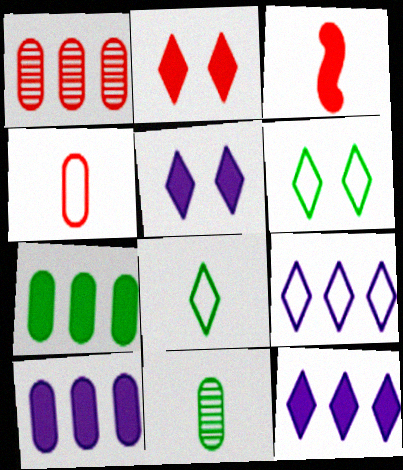[[3, 5, 7]]